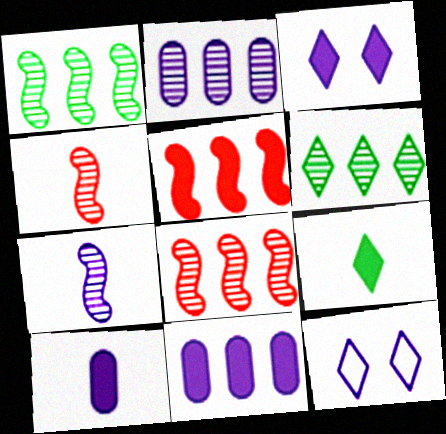[[2, 6, 8], 
[7, 11, 12]]